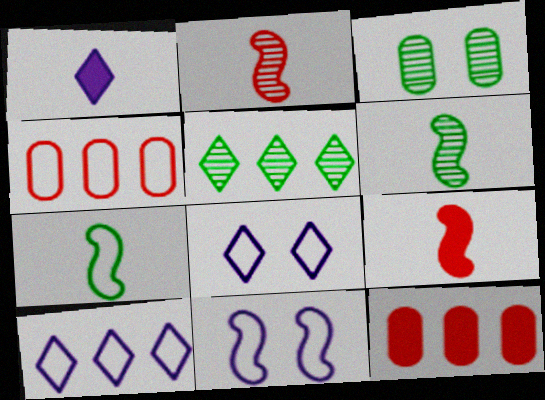[[3, 5, 6], 
[3, 9, 10], 
[4, 7, 8], 
[6, 8, 12]]